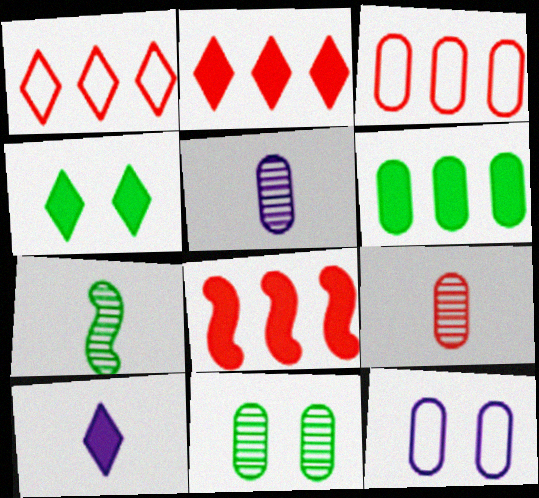[[2, 4, 10], 
[2, 7, 12], 
[6, 9, 12]]